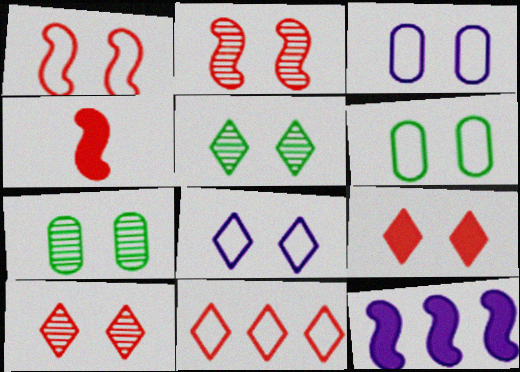[[1, 6, 8], 
[5, 8, 9]]